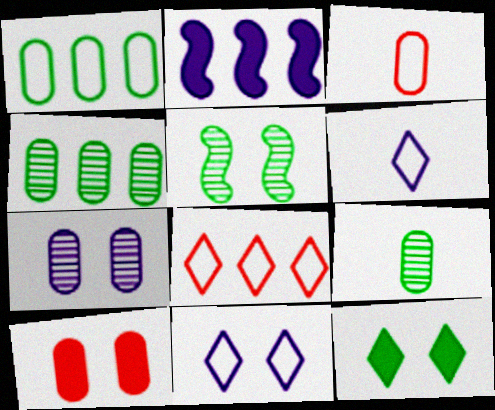[[2, 4, 8], 
[2, 6, 7], 
[5, 10, 11]]